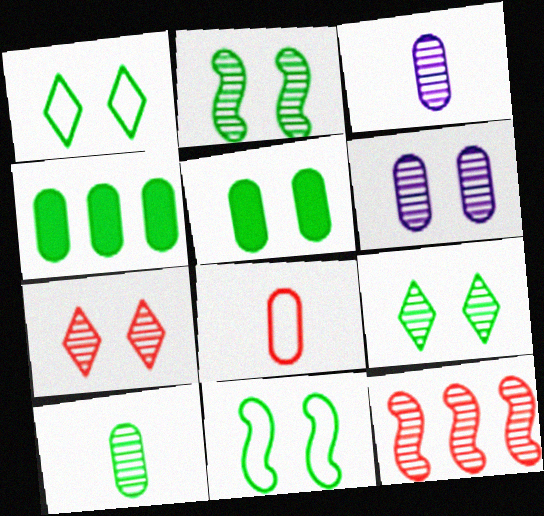[[1, 2, 5], 
[2, 6, 7], 
[3, 9, 12], 
[4, 6, 8], 
[5, 9, 11]]